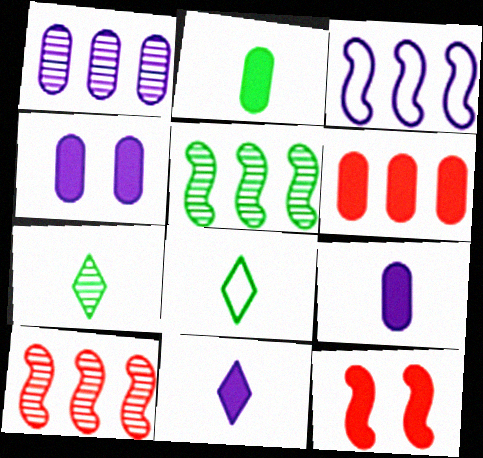[[1, 8, 12], 
[2, 4, 6], 
[4, 8, 10]]